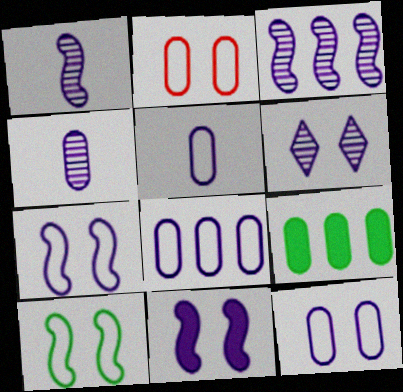[[2, 4, 9], 
[3, 4, 6], 
[5, 8, 12], 
[6, 11, 12]]